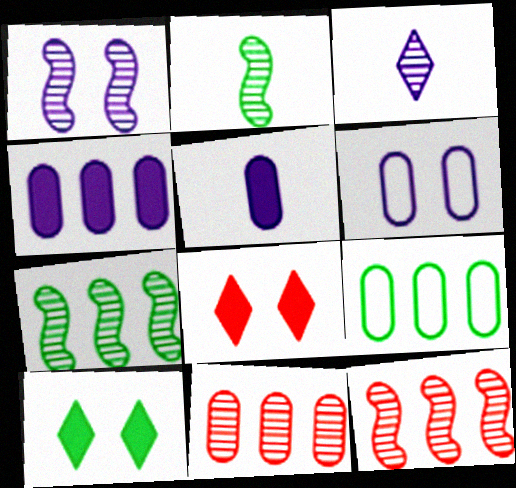[[1, 2, 12], 
[2, 9, 10], 
[4, 9, 11]]